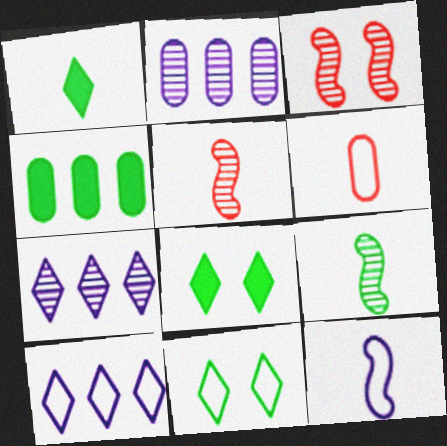[[4, 9, 11]]